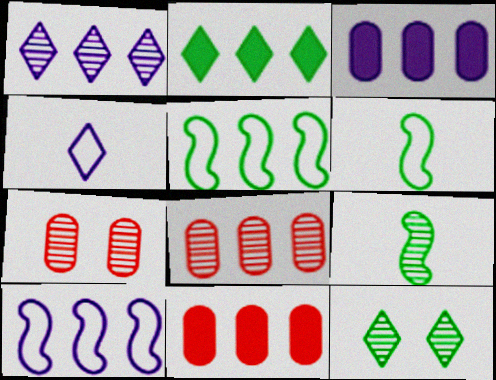[[1, 3, 10], 
[1, 5, 11], 
[1, 7, 9], 
[2, 8, 10]]